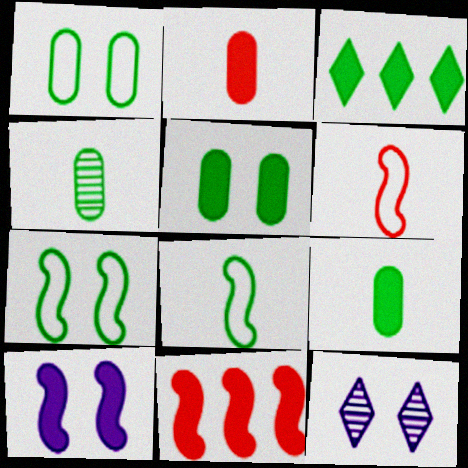[[2, 3, 10], 
[3, 4, 7]]